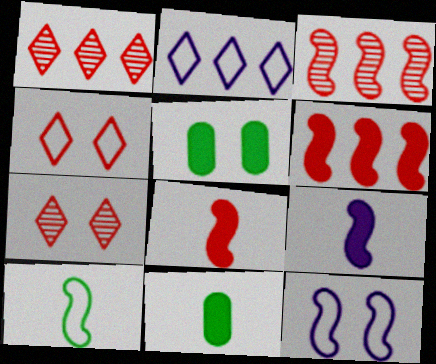[[1, 11, 12], 
[5, 7, 12]]